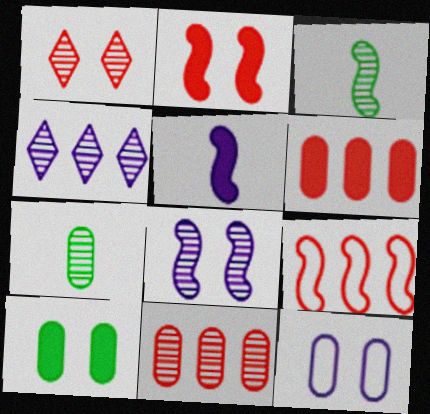[[4, 5, 12], 
[6, 7, 12]]